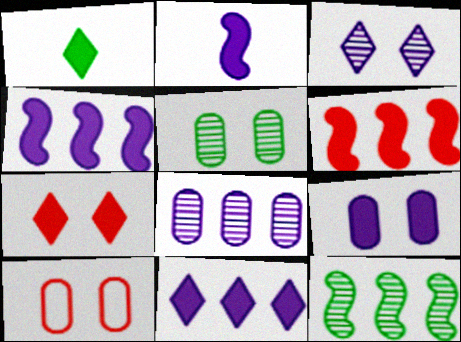[[1, 6, 9], 
[1, 7, 11], 
[2, 9, 11], 
[5, 9, 10]]